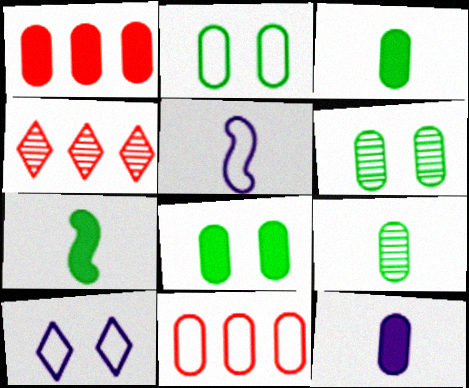[[1, 8, 12], 
[2, 6, 8], 
[4, 5, 8], 
[6, 11, 12]]